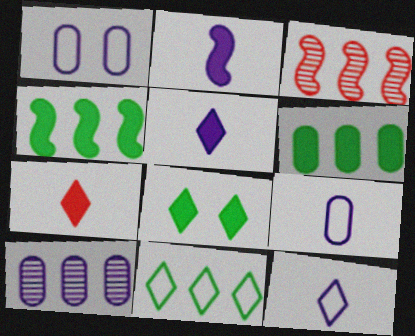[[3, 8, 9]]